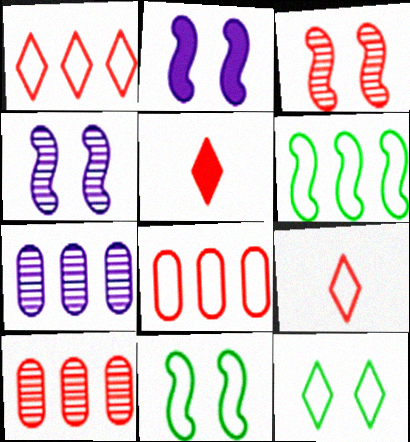[[2, 3, 11], 
[3, 5, 8], 
[5, 7, 11]]